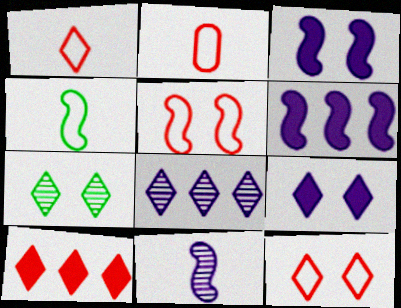[[2, 6, 7], 
[7, 9, 12]]